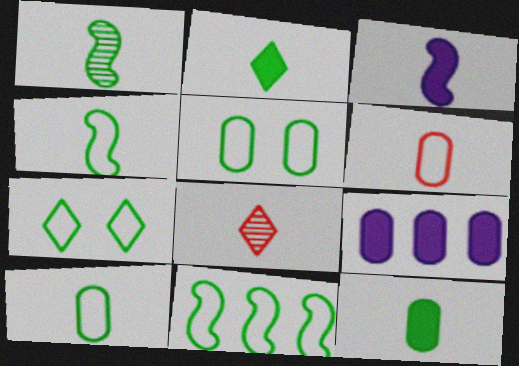[[1, 2, 10], 
[3, 8, 10], 
[7, 10, 11]]